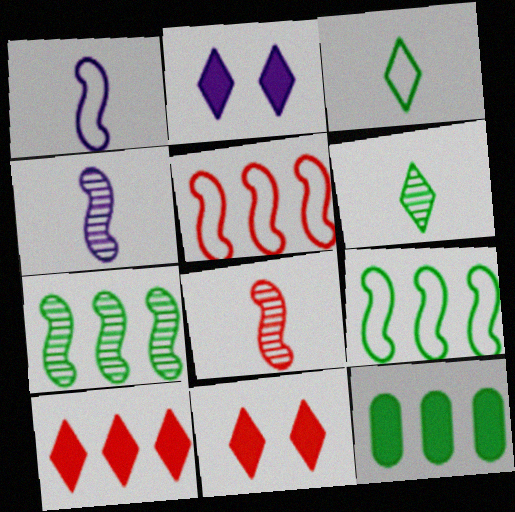[]